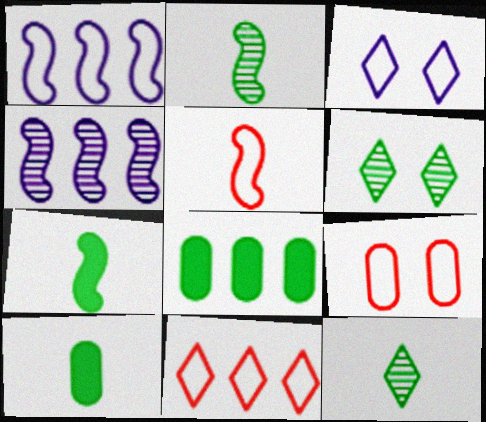[[4, 8, 11], 
[5, 9, 11]]